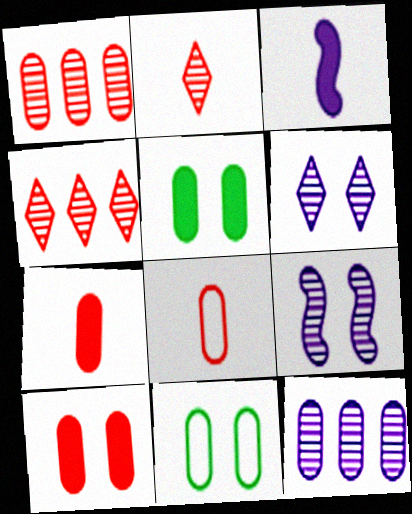[[1, 8, 10], 
[3, 4, 11], 
[5, 8, 12], 
[7, 11, 12]]